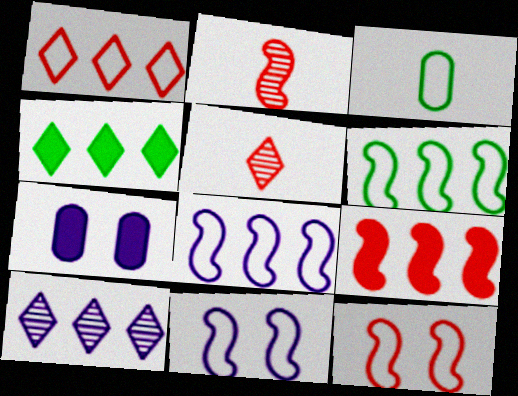[[1, 3, 11], 
[1, 4, 10], 
[2, 9, 12], 
[5, 6, 7]]